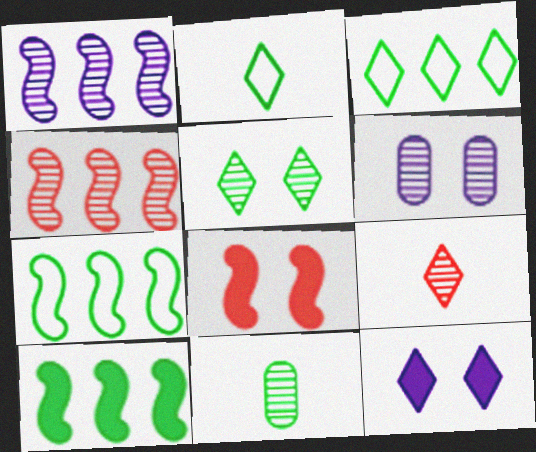[[3, 9, 12]]